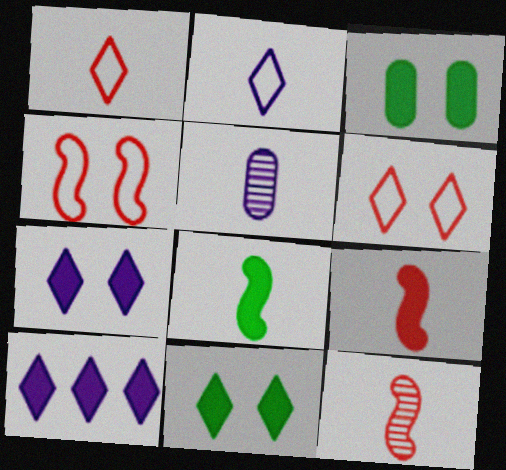[[1, 5, 8], 
[3, 9, 10]]